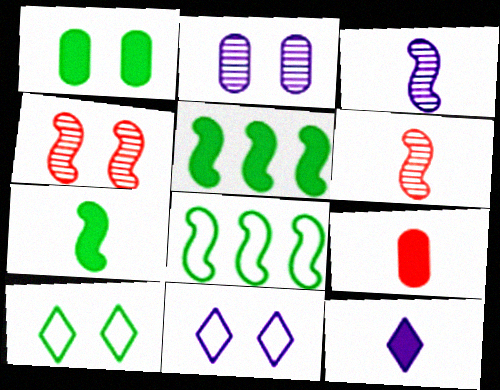[[1, 4, 11], 
[7, 9, 12]]